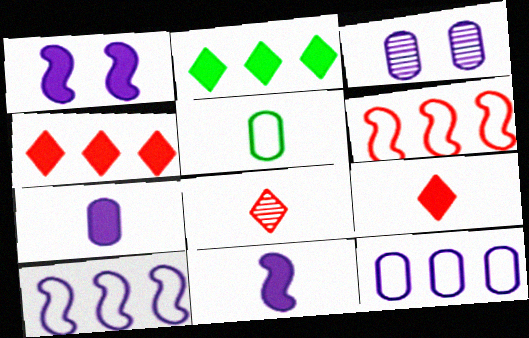[[3, 7, 12], 
[5, 8, 11]]